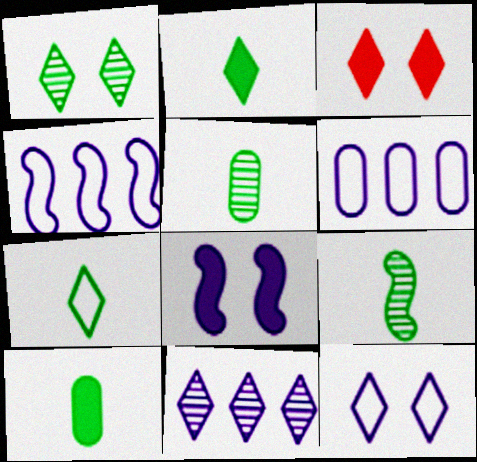[[1, 3, 12], 
[3, 4, 5], 
[3, 6, 9], 
[3, 7, 11], 
[7, 9, 10]]